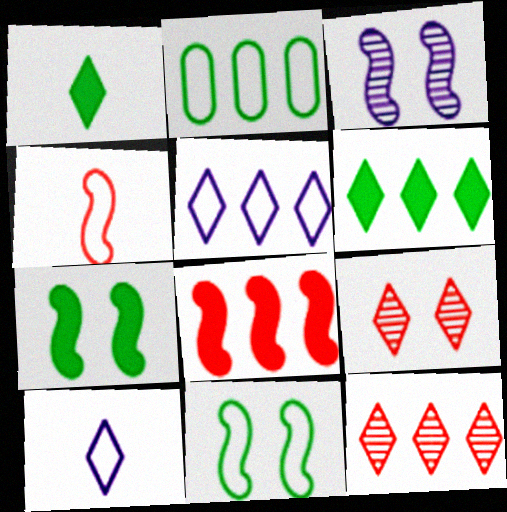[[1, 5, 9], 
[5, 6, 12], 
[6, 9, 10]]